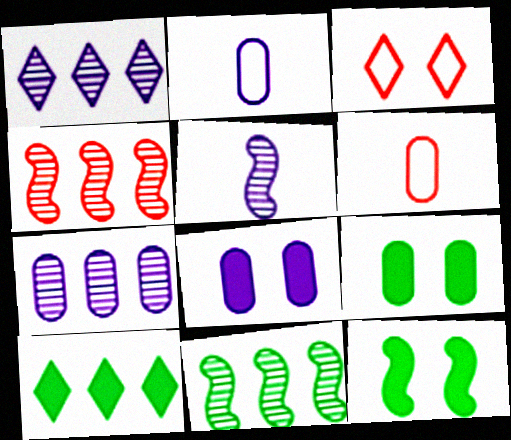[[1, 6, 12], 
[2, 7, 8], 
[6, 7, 9]]